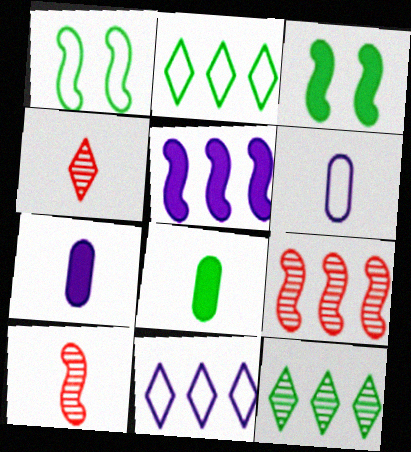[[1, 5, 10], 
[1, 8, 12]]